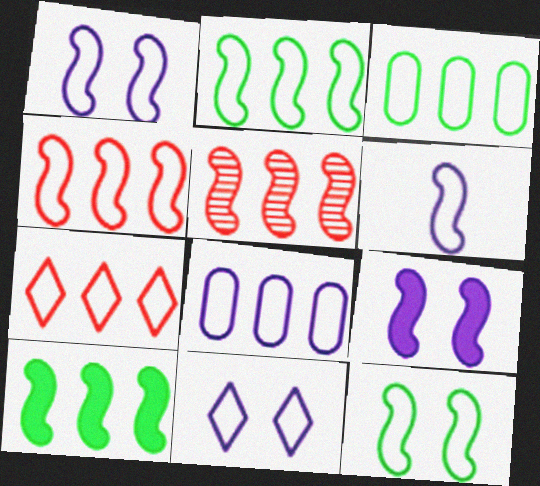[[2, 7, 8], 
[4, 6, 12], 
[6, 8, 11]]